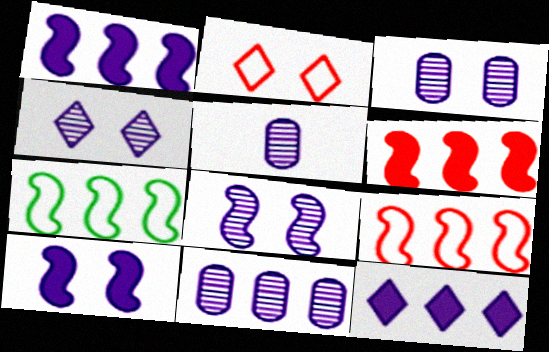[[3, 4, 8], 
[3, 5, 11]]